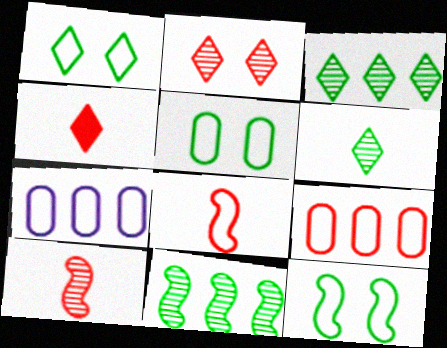[[1, 5, 12], 
[1, 7, 8]]